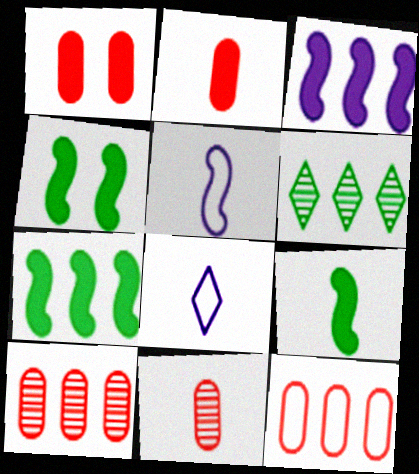[[1, 5, 6], 
[1, 11, 12], 
[3, 6, 12], 
[4, 7, 9], 
[4, 8, 10], 
[8, 9, 11]]